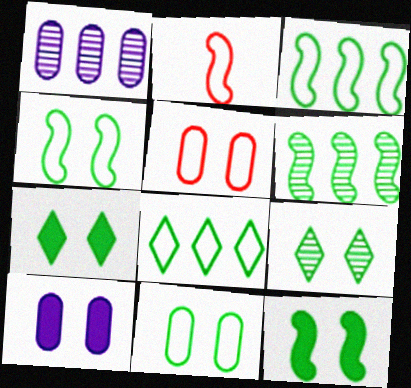[[1, 2, 7], 
[9, 11, 12]]